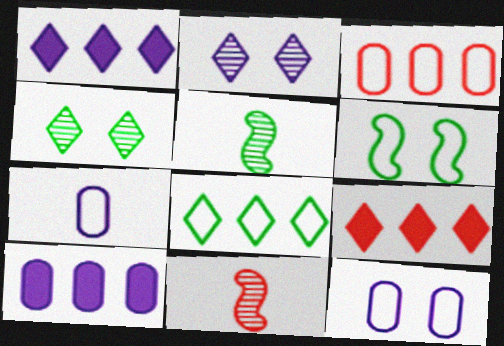[[5, 9, 12]]